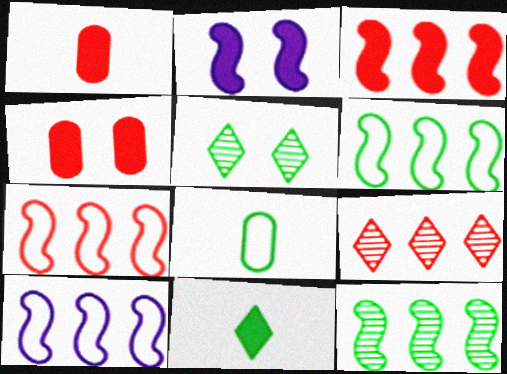[[1, 5, 10], 
[2, 8, 9], 
[3, 10, 12], 
[6, 7, 10]]